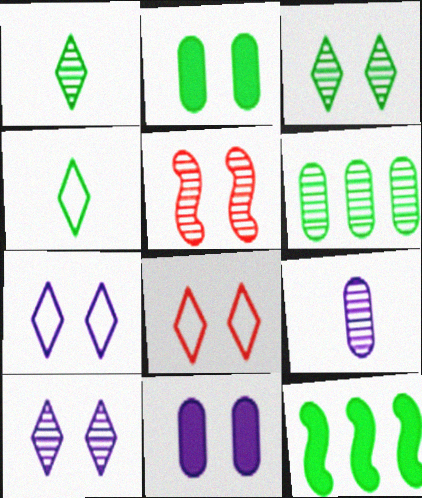[[2, 5, 7], 
[8, 9, 12]]